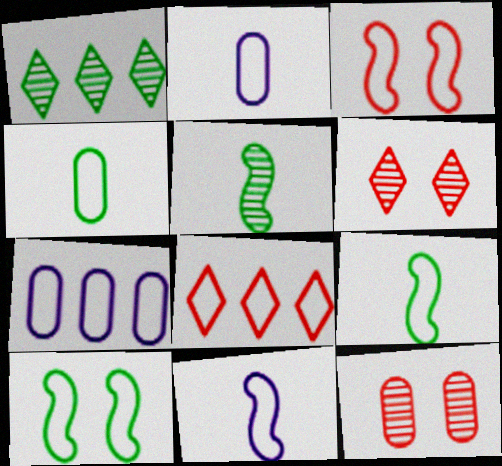[[2, 8, 10]]